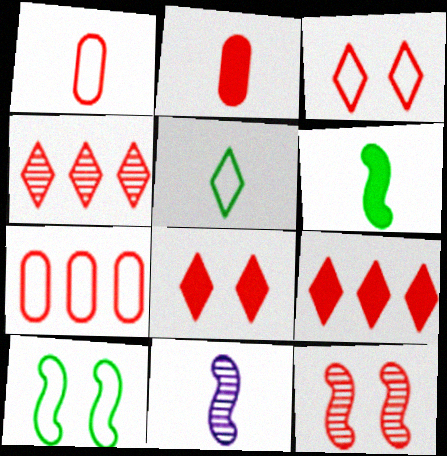[[1, 9, 12], 
[2, 5, 11]]